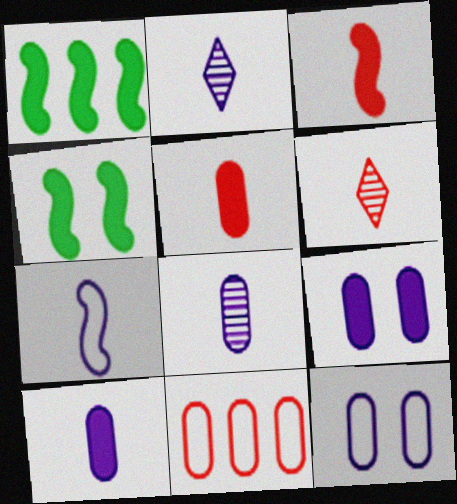[[1, 6, 12], 
[2, 4, 11], 
[2, 7, 10]]